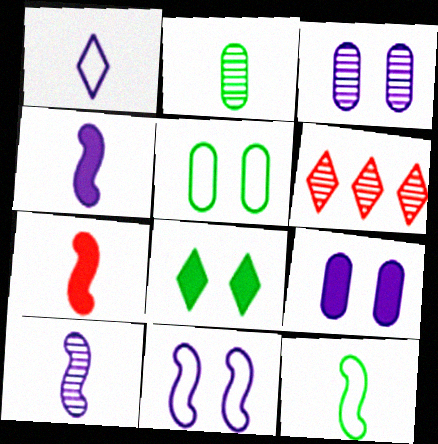[[1, 2, 7], 
[1, 6, 8], 
[4, 5, 6], 
[6, 9, 12], 
[7, 10, 12]]